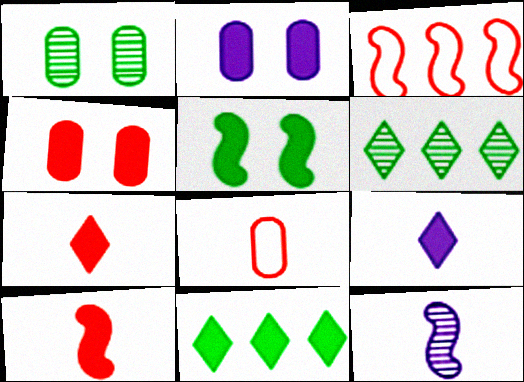[[1, 3, 9], 
[2, 10, 11], 
[3, 5, 12]]